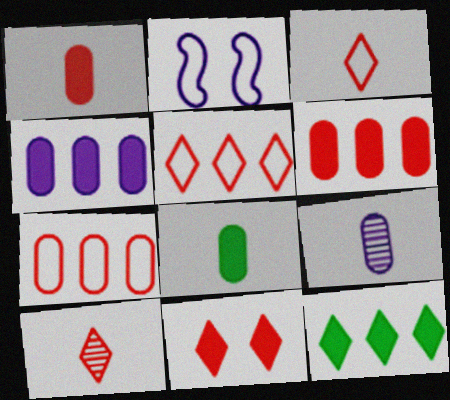[[5, 10, 11]]